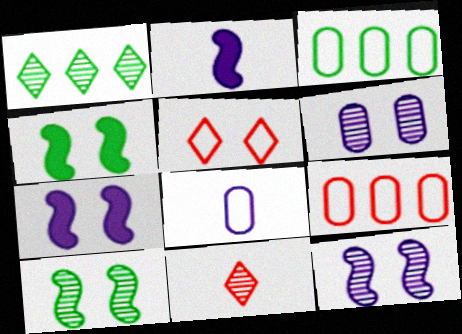[[3, 7, 11], 
[4, 5, 6]]